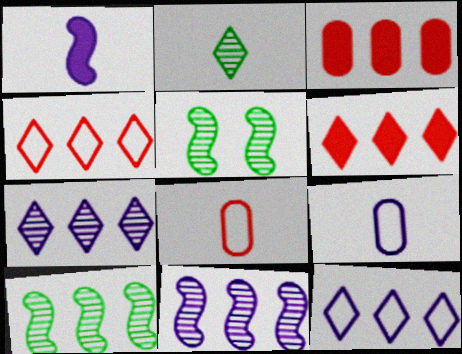[[1, 2, 8], 
[3, 10, 12], 
[5, 6, 9]]